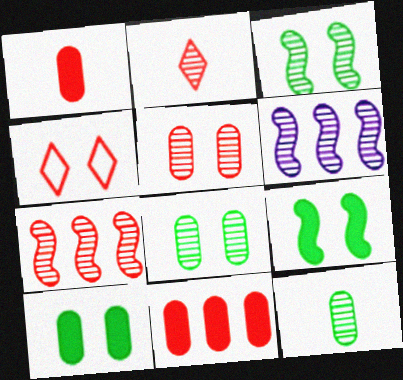[[1, 4, 7], 
[2, 5, 7], 
[2, 6, 8]]